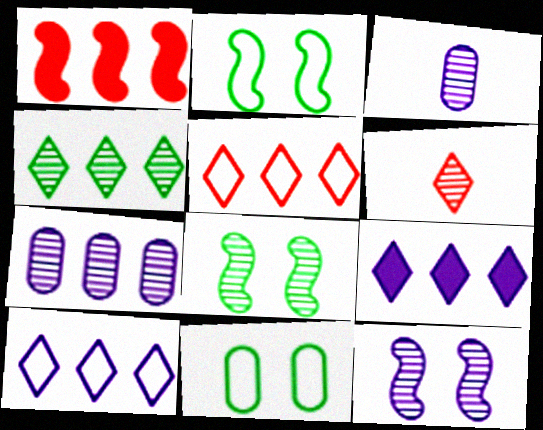[[4, 5, 9], 
[6, 7, 8]]